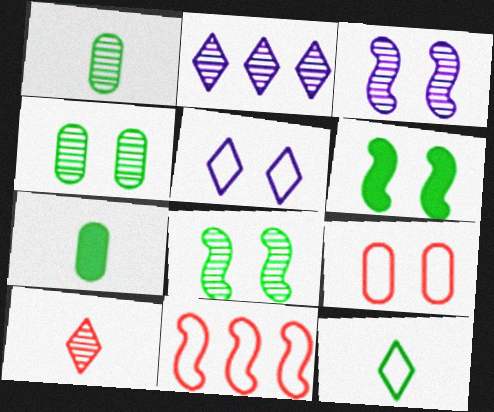[]